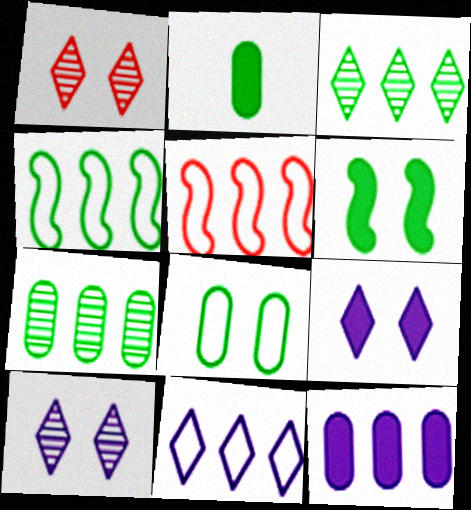[[2, 5, 10], 
[2, 7, 8], 
[3, 5, 12]]